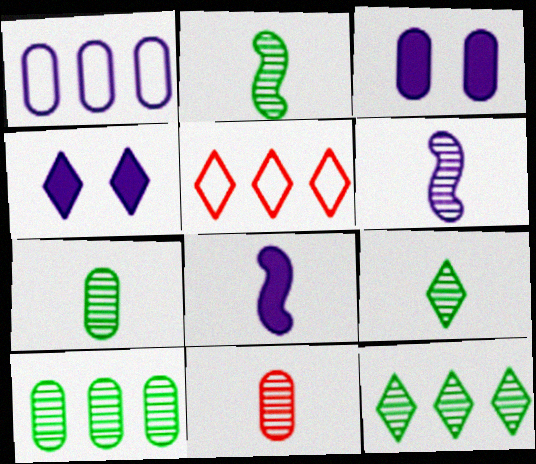[[1, 4, 6], 
[2, 3, 5], 
[2, 7, 9], 
[4, 5, 9], 
[6, 9, 11]]